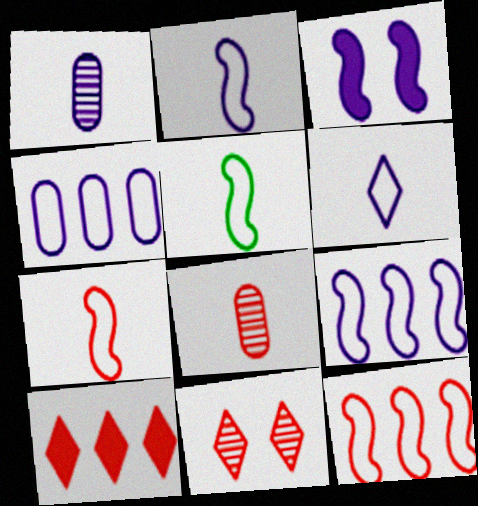[[2, 5, 7]]